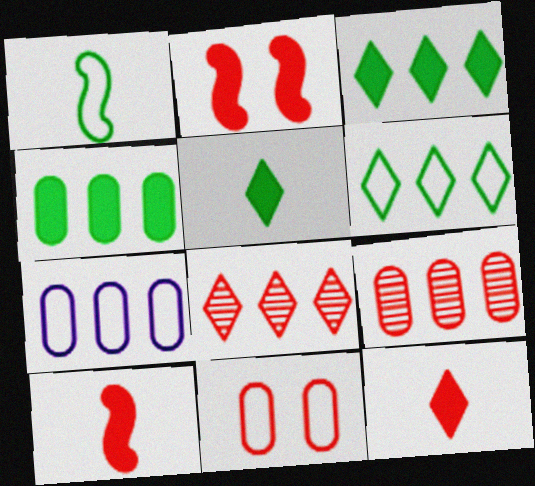[[4, 7, 9], 
[8, 10, 11]]